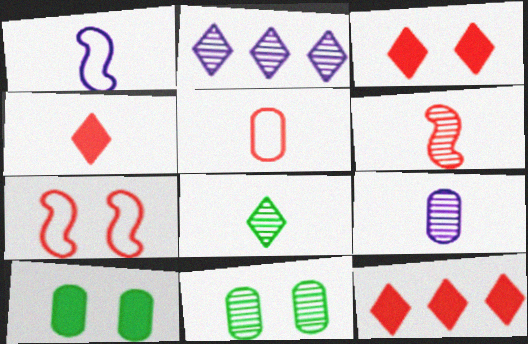[[1, 11, 12], 
[2, 6, 11], 
[3, 4, 12], 
[4, 5, 6], 
[6, 8, 9]]